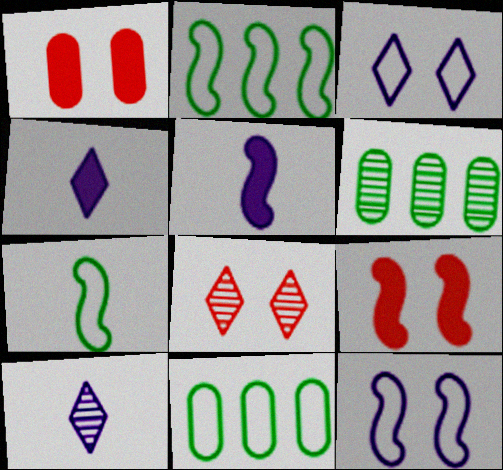[[1, 2, 10], 
[5, 8, 11], 
[9, 10, 11]]